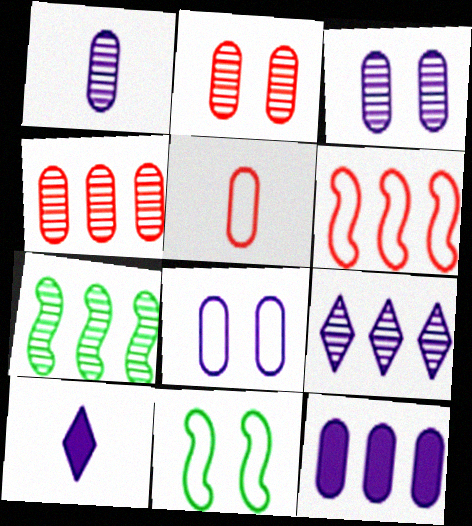[[1, 8, 12], 
[4, 7, 9], 
[4, 10, 11]]